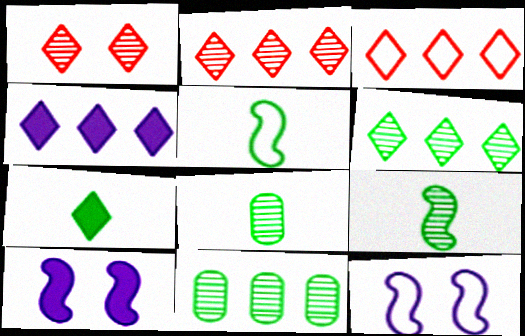[[3, 4, 6], 
[3, 8, 10], 
[5, 7, 8]]